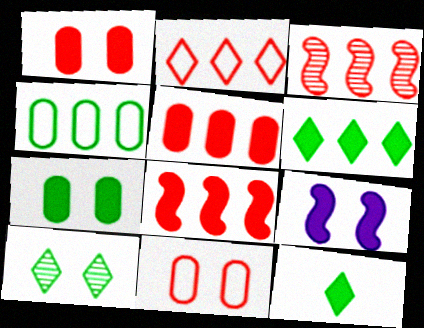[[2, 3, 5], 
[5, 9, 12], 
[9, 10, 11]]